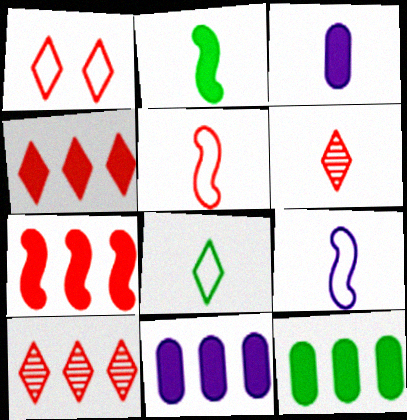[[1, 4, 6]]